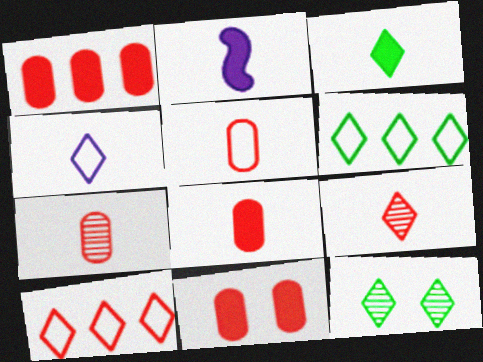[[1, 8, 11], 
[2, 3, 8], 
[3, 4, 9], 
[3, 6, 12], 
[5, 7, 8]]